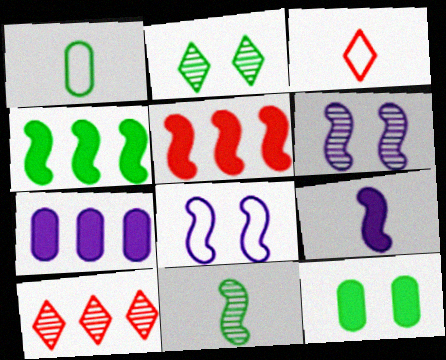[[1, 2, 4], 
[5, 8, 11]]